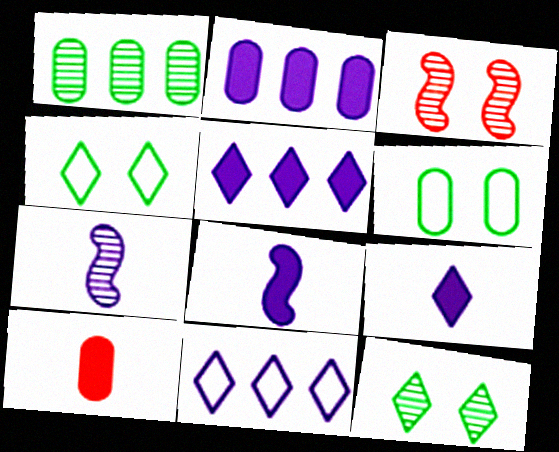[]